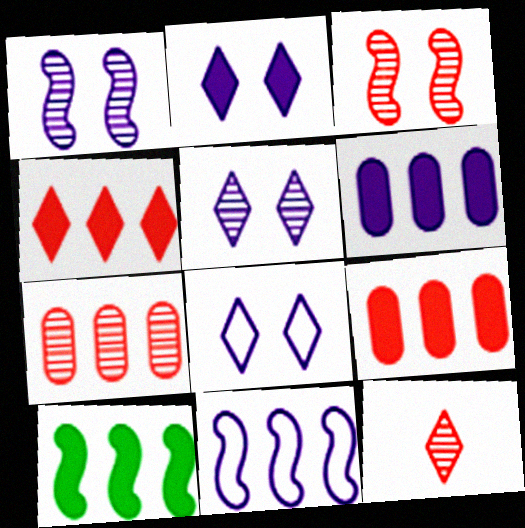[[2, 5, 8], 
[3, 7, 12], 
[4, 6, 10]]